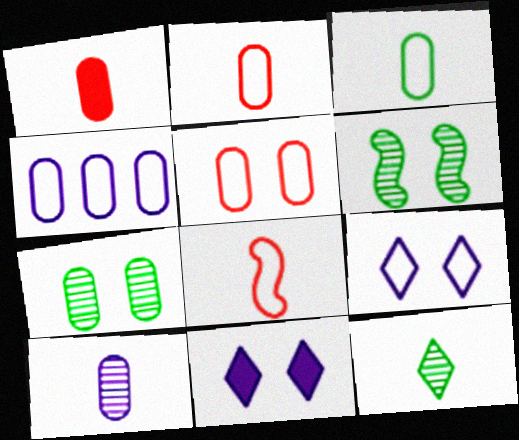[[1, 3, 10], 
[1, 4, 7], 
[3, 4, 5], 
[5, 6, 11]]